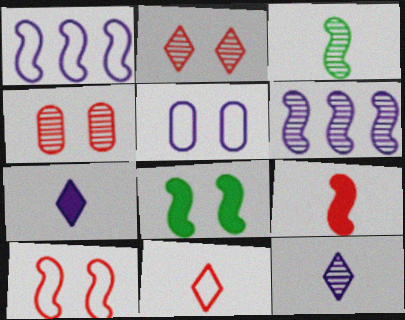[[2, 5, 8], 
[5, 6, 7]]